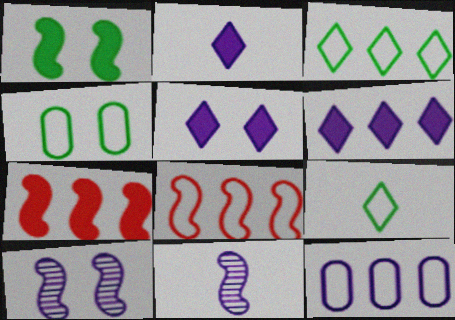[[1, 8, 11], 
[2, 5, 6], 
[2, 10, 12], 
[3, 8, 12], 
[5, 11, 12]]